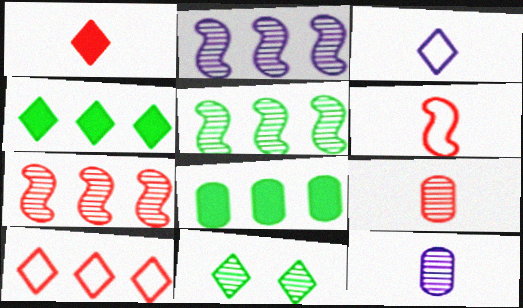[[1, 6, 9], 
[2, 5, 7], 
[2, 8, 10], 
[2, 9, 11], 
[7, 11, 12]]